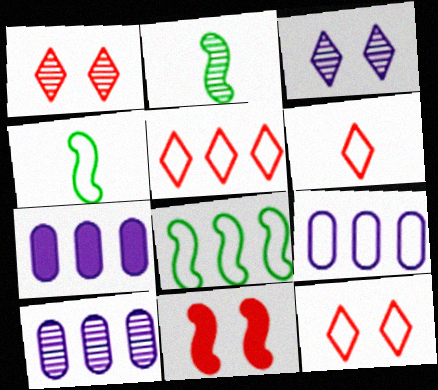[[1, 2, 10], 
[1, 4, 7], 
[2, 7, 12], 
[4, 9, 12], 
[5, 6, 12], 
[5, 8, 9], 
[7, 9, 10]]